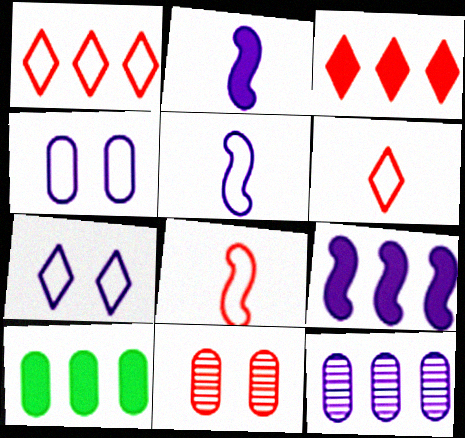[[2, 7, 12], 
[3, 8, 11], 
[3, 9, 10]]